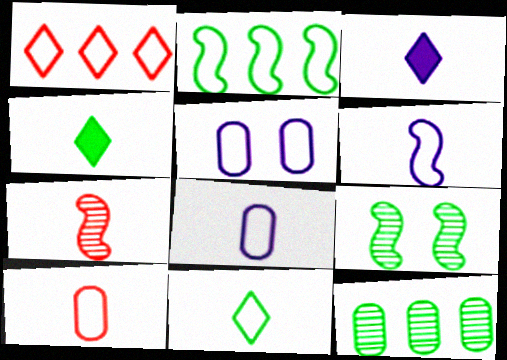[[4, 7, 8], 
[6, 10, 11]]